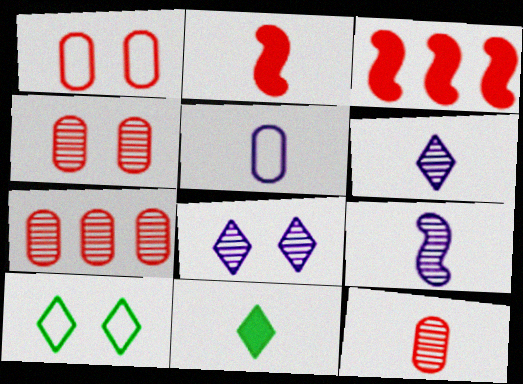[[4, 7, 12]]